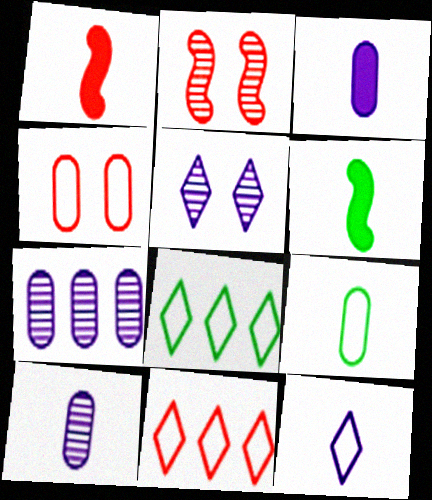[[2, 3, 8]]